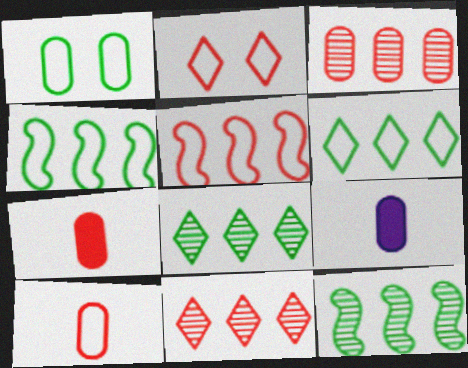[[1, 3, 9], 
[2, 5, 10], 
[2, 9, 12]]